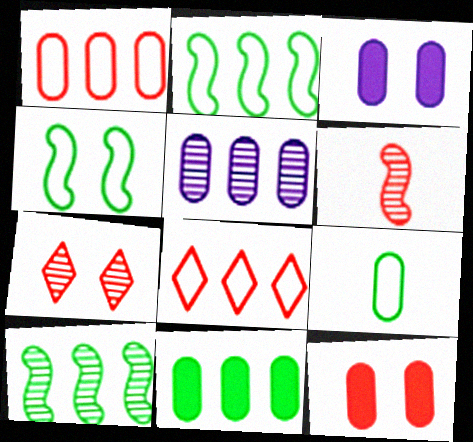[[1, 5, 11], 
[3, 4, 7], 
[5, 9, 12], 
[6, 8, 12]]